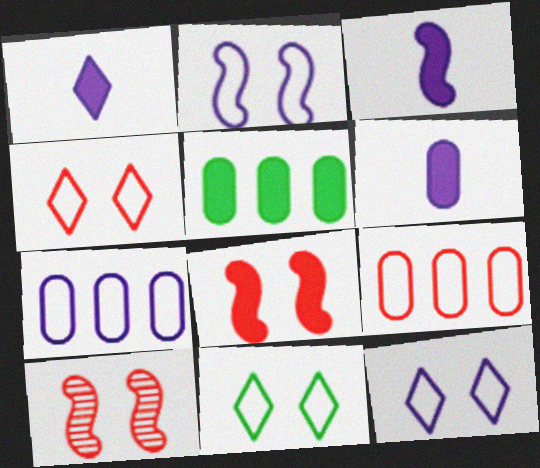[[1, 3, 6], 
[1, 5, 8], 
[4, 11, 12]]